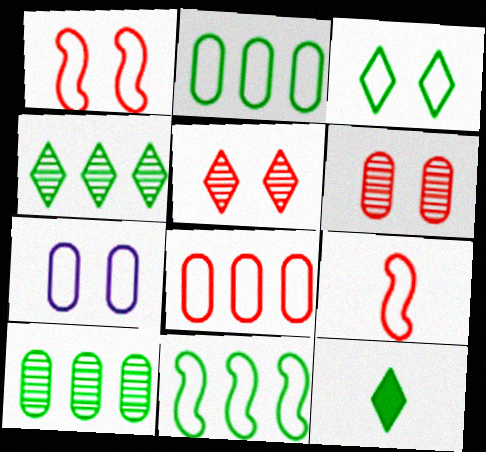[[1, 3, 7], 
[3, 4, 12]]